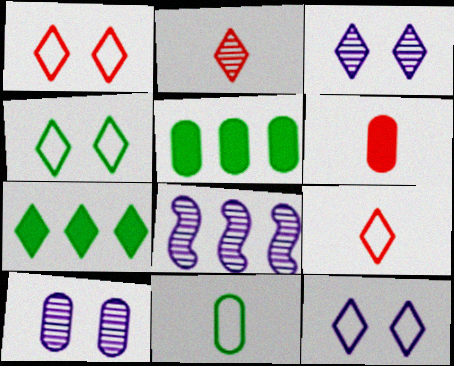[[1, 4, 12], 
[2, 7, 12], 
[3, 7, 9], 
[4, 6, 8]]